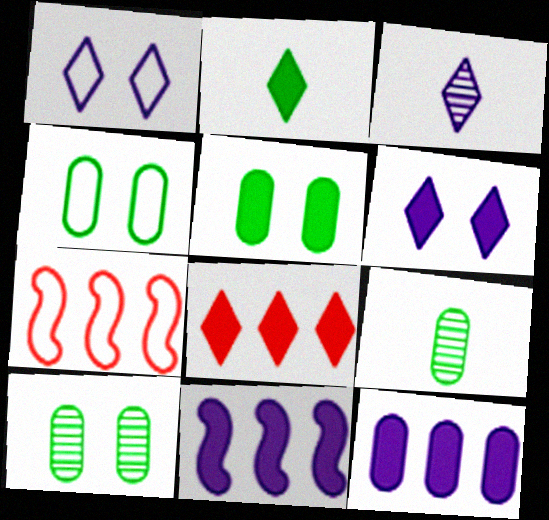[[2, 6, 8], 
[3, 5, 7], 
[4, 5, 10], 
[6, 7, 9]]